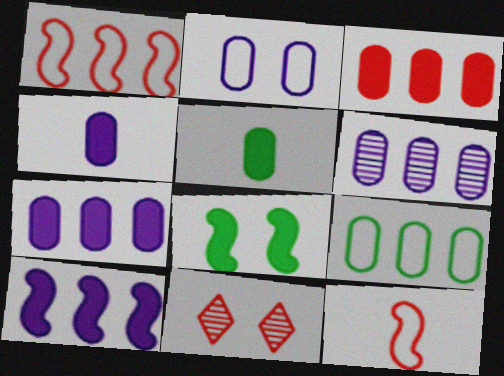[[2, 4, 6], 
[2, 8, 11], 
[3, 6, 9], 
[3, 11, 12]]